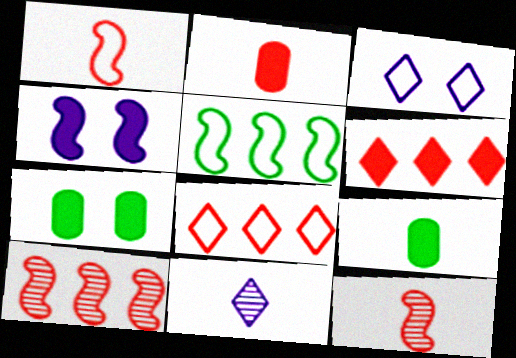[[1, 9, 11], 
[3, 9, 10], 
[4, 5, 12], 
[4, 6, 9]]